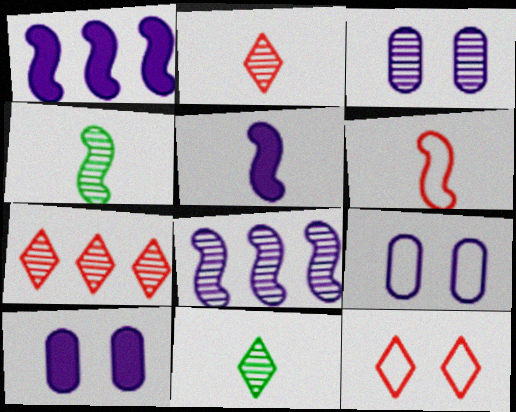[[3, 4, 7], 
[3, 9, 10], 
[4, 5, 6]]